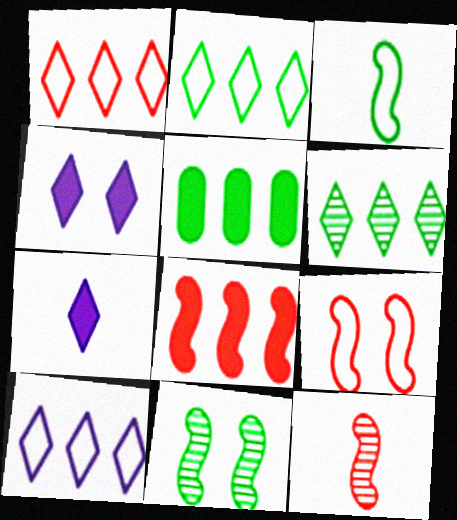[[1, 2, 10], 
[8, 9, 12]]